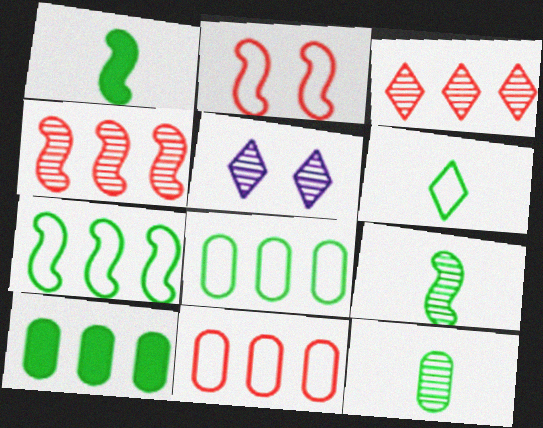[[1, 5, 11], 
[1, 6, 12], 
[4, 5, 12]]